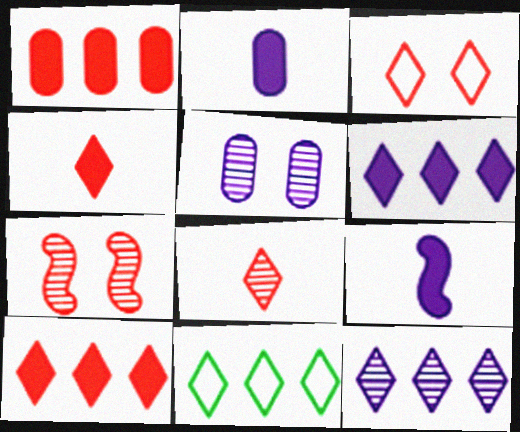[[2, 7, 11], 
[3, 8, 10], 
[10, 11, 12]]